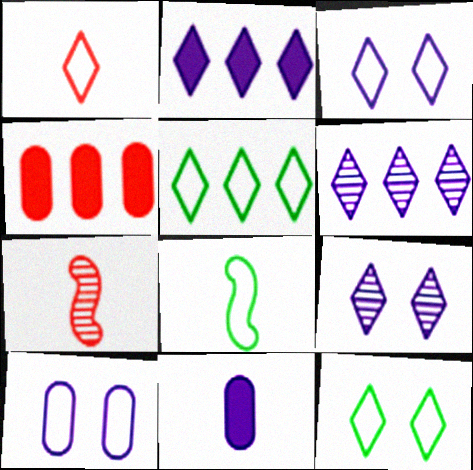[[1, 3, 5], 
[4, 8, 9]]